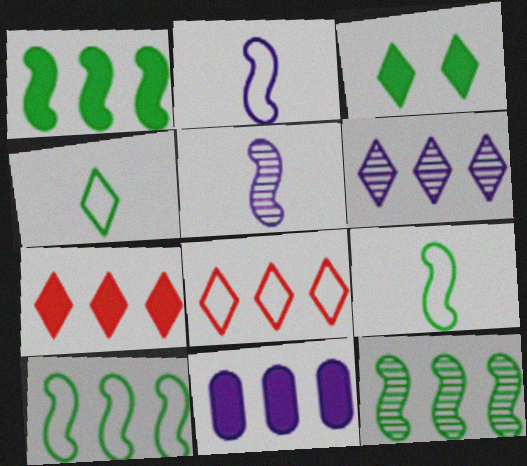[[1, 7, 11], 
[1, 10, 12], 
[8, 11, 12]]